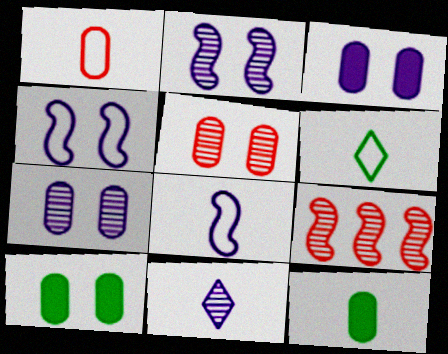[[1, 6, 8], 
[3, 6, 9]]